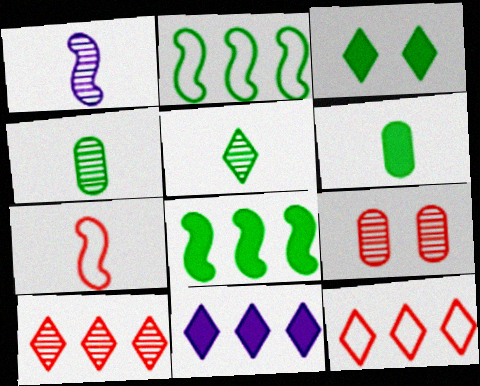[[2, 3, 4], 
[3, 6, 8]]